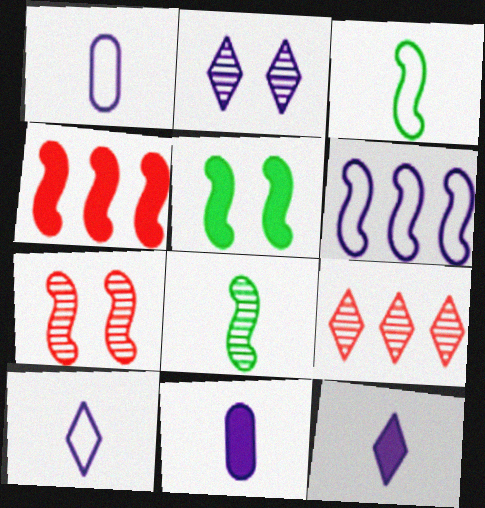[[1, 5, 9], 
[2, 6, 11]]